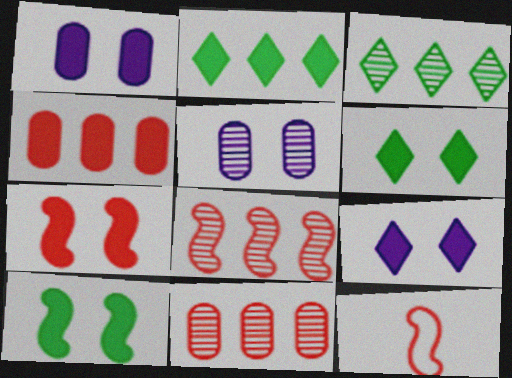[[1, 3, 12], 
[1, 6, 7], 
[2, 5, 12], 
[7, 8, 12]]